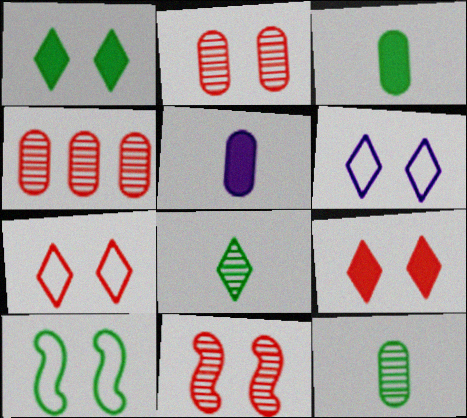[]